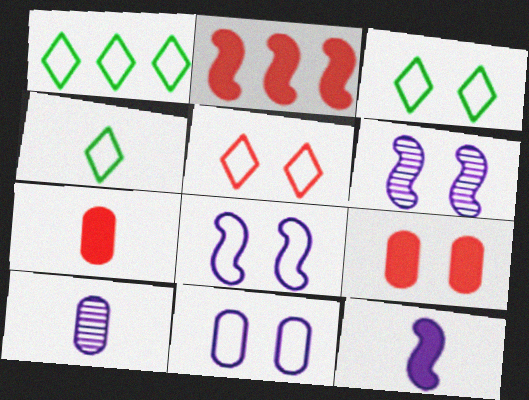[[1, 3, 4], 
[1, 6, 7], 
[2, 3, 10], 
[3, 6, 9]]